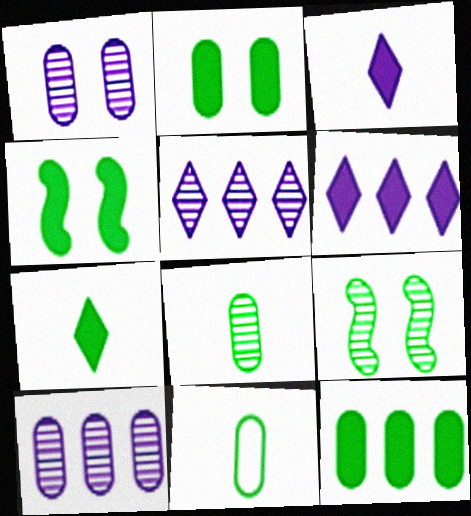[[4, 7, 12]]